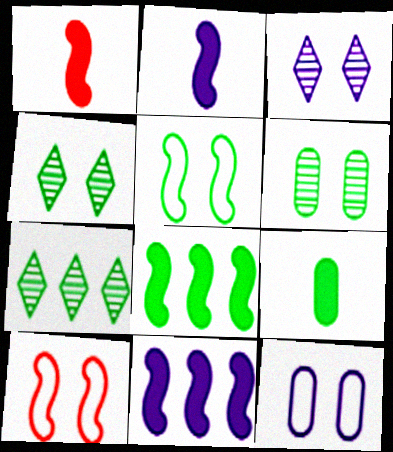[[1, 7, 12], 
[5, 7, 9]]